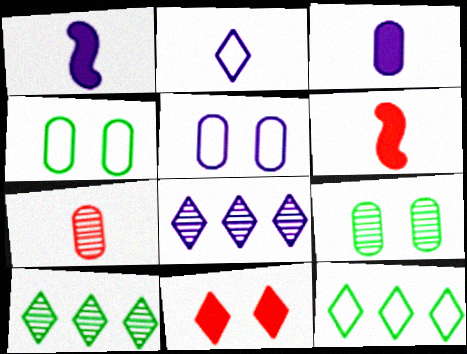[[1, 5, 8], 
[2, 10, 11], 
[4, 6, 8], 
[5, 6, 10]]